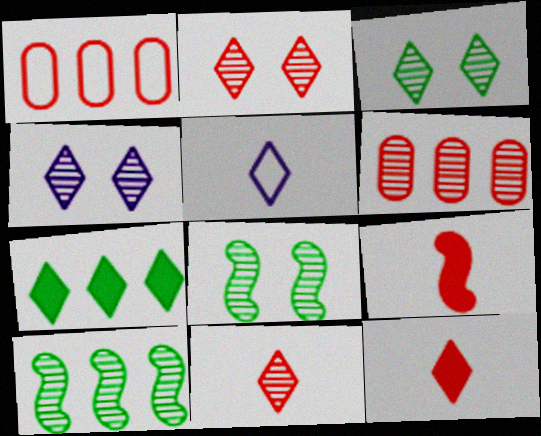[[1, 2, 9], 
[2, 3, 4], 
[2, 5, 7]]